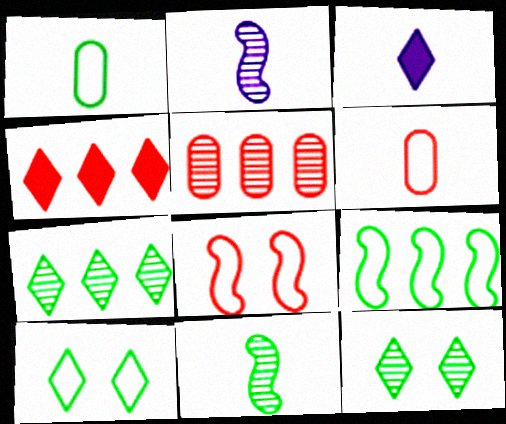[[1, 9, 10], 
[2, 5, 12], 
[3, 6, 11]]